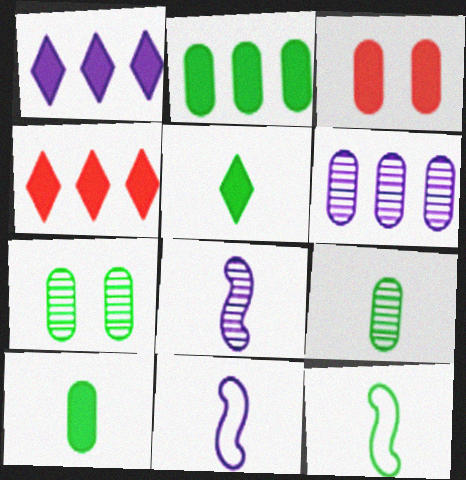[[4, 7, 11], 
[5, 9, 12]]